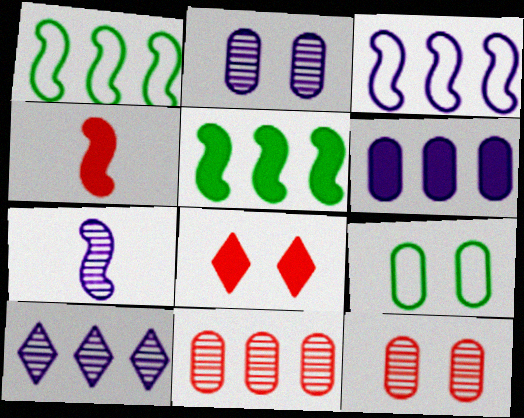[[2, 7, 10], 
[3, 6, 10], 
[4, 9, 10]]